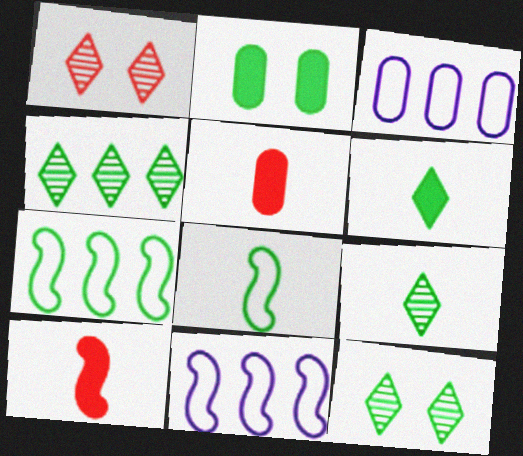[[2, 4, 8], 
[2, 7, 9], 
[3, 10, 12], 
[4, 9, 12], 
[5, 11, 12]]